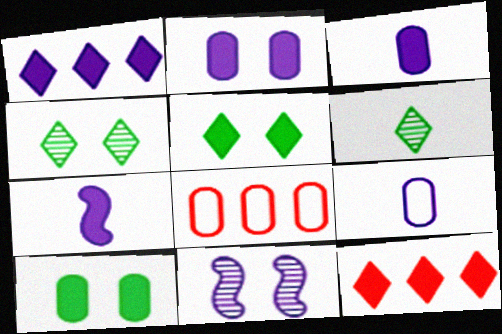[[1, 2, 7], 
[1, 9, 11], 
[4, 7, 8], 
[7, 10, 12]]